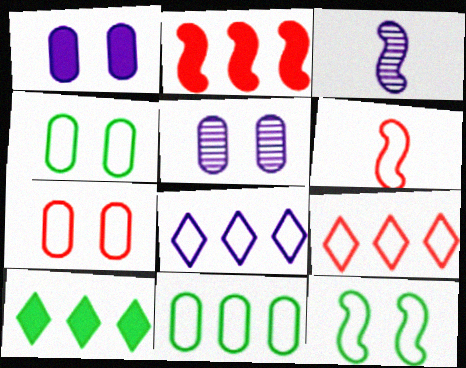[[1, 3, 8], 
[2, 3, 12], 
[3, 7, 10], 
[4, 6, 8], 
[5, 6, 10], 
[6, 7, 9]]